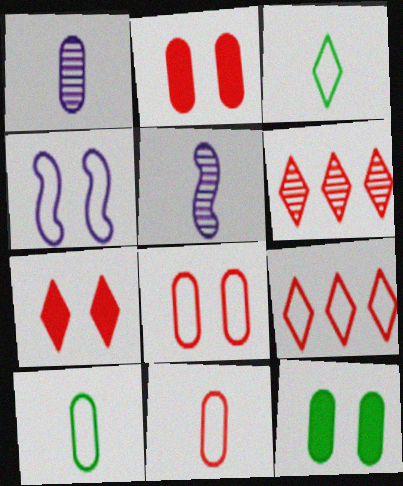[[4, 9, 10], 
[5, 9, 12]]